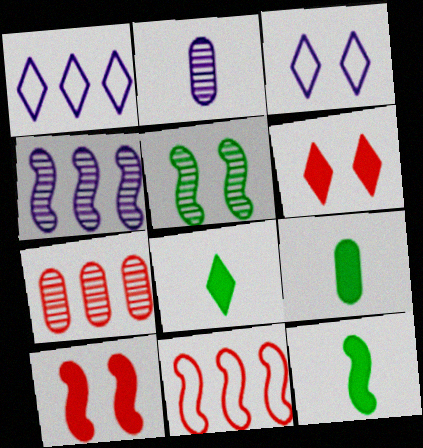[[3, 7, 12], 
[8, 9, 12]]